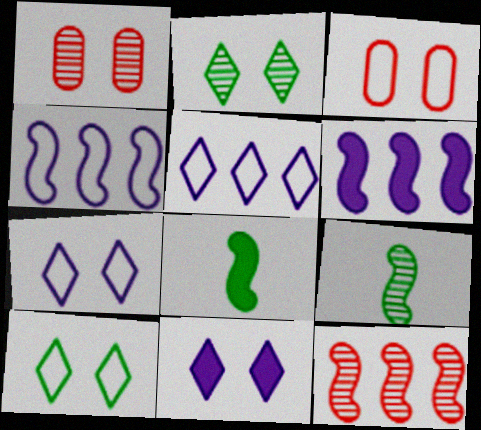[[1, 5, 8]]